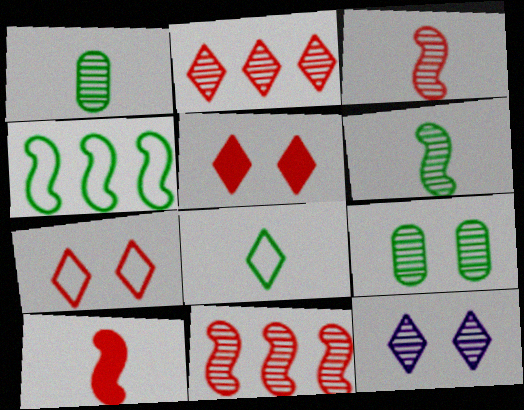[[1, 11, 12]]